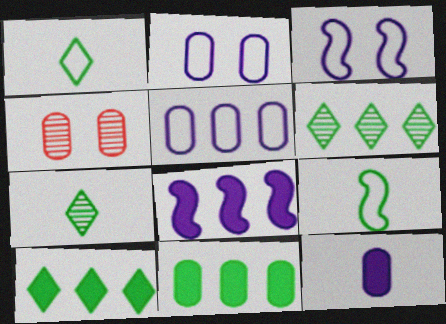[[1, 4, 8]]